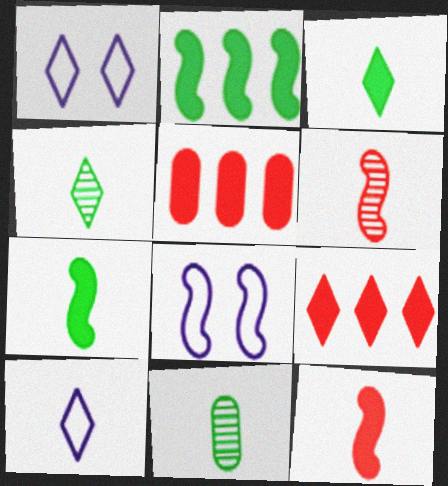[[1, 4, 9], 
[2, 6, 8], 
[4, 5, 8], 
[8, 9, 11], 
[10, 11, 12]]